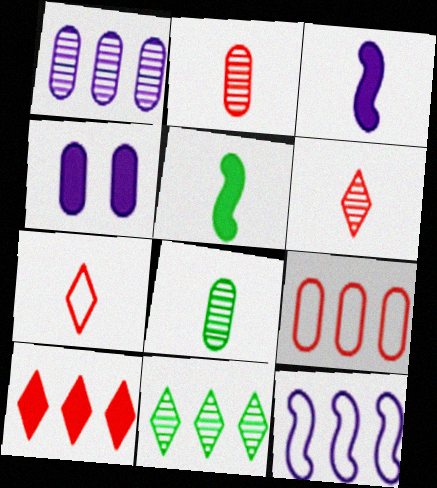[[3, 7, 8], 
[4, 5, 10], 
[4, 8, 9]]